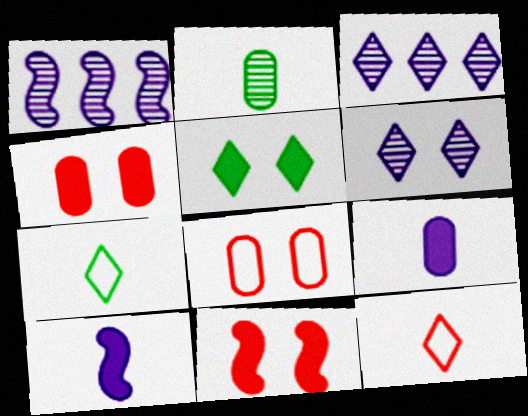[[1, 4, 7], 
[2, 10, 12], 
[3, 5, 12]]